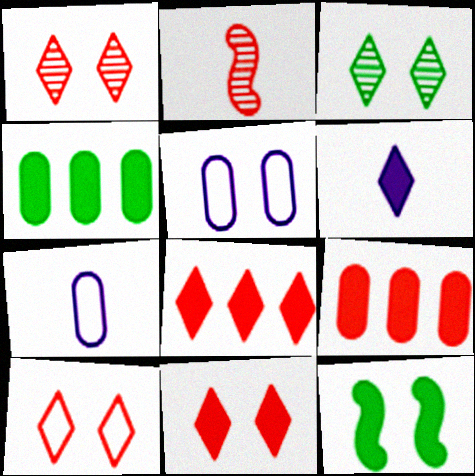[[1, 5, 12], 
[1, 10, 11], 
[2, 9, 10], 
[6, 9, 12]]